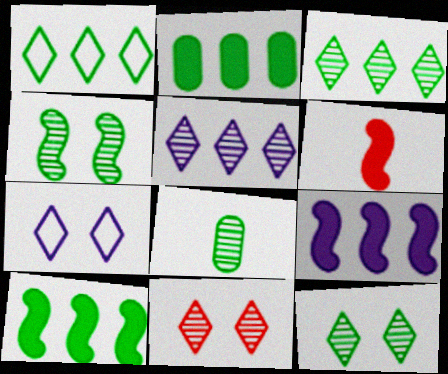[[3, 4, 8]]